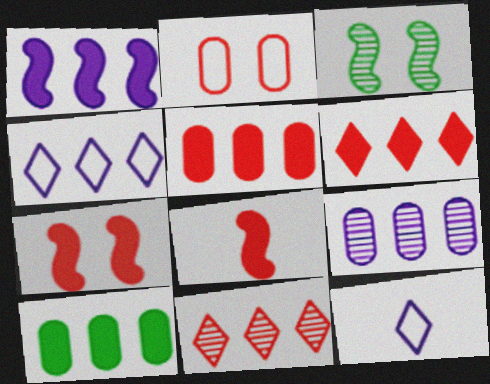[[1, 4, 9], 
[1, 6, 10], 
[2, 8, 11], 
[3, 5, 12]]